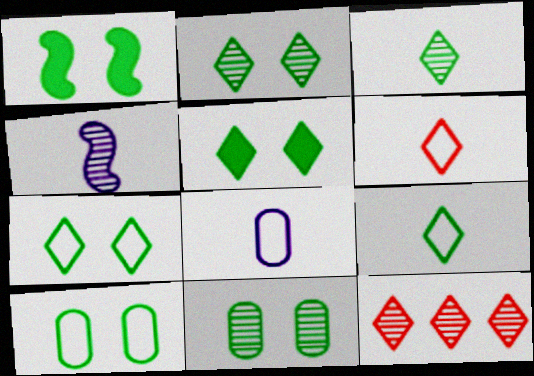[[1, 2, 10], 
[1, 7, 11], 
[1, 8, 12], 
[2, 5, 7], 
[4, 11, 12]]